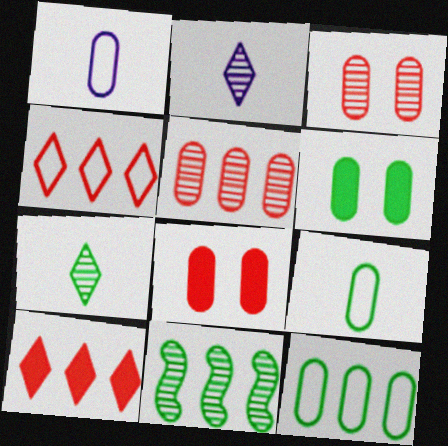[[1, 5, 6], 
[2, 3, 11]]